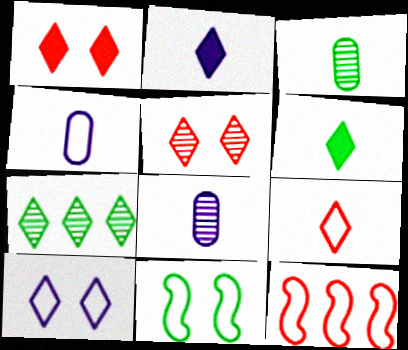[]